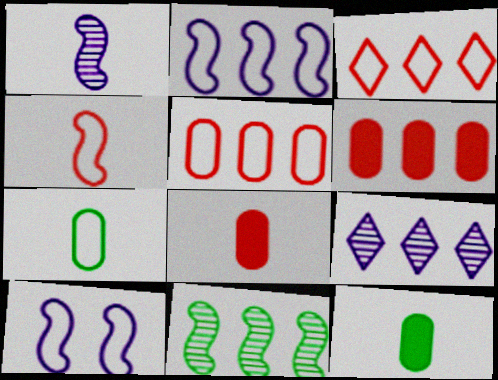[[3, 7, 10]]